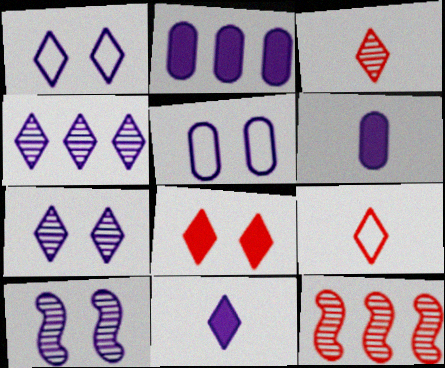[[1, 4, 11]]